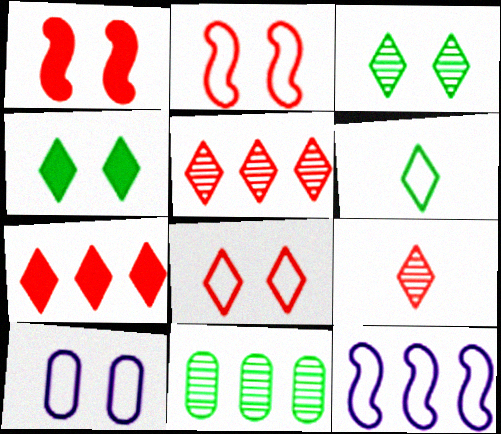[[1, 3, 10], 
[7, 8, 9], 
[7, 11, 12]]